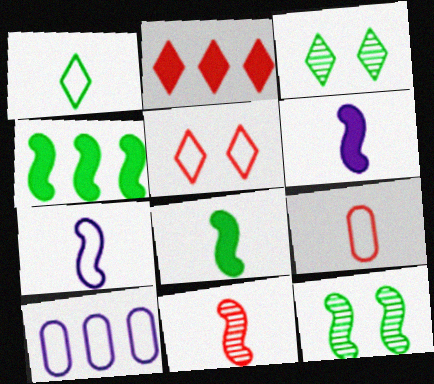[[1, 7, 9], 
[7, 8, 11]]